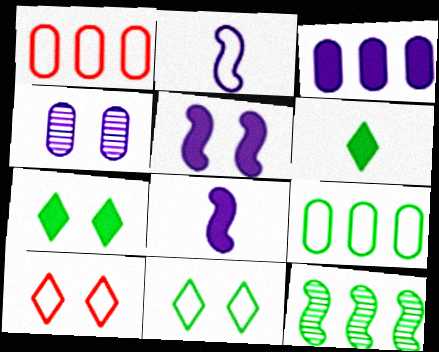[[1, 2, 11], 
[2, 9, 10]]